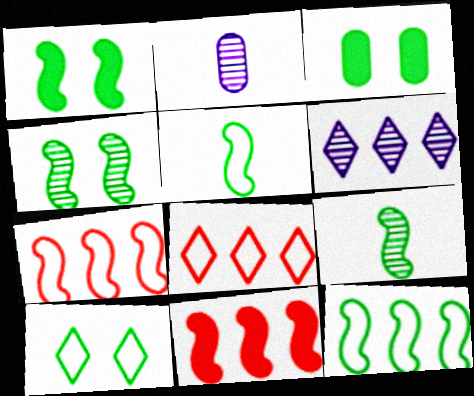[[1, 2, 8], 
[1, 9, 12], 
[2, 10, 11], 
[3, 4, 10]]